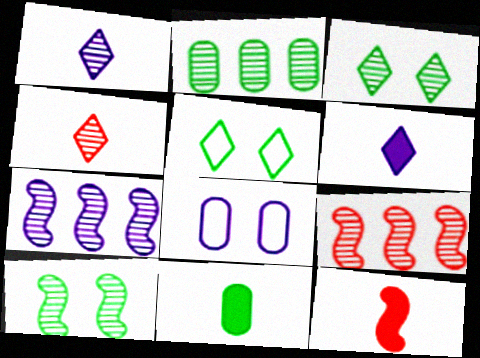[[6, 7, 8], 
[6, 11, 12]]